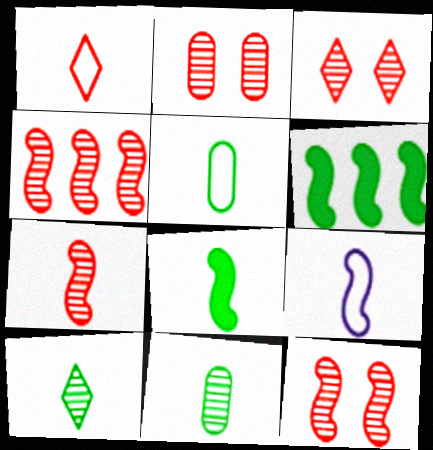[[1, 5, 9], 
[2, 3, 12], 
[4, 7, 12], 
[5, 8, 10], 
[6, 9, 12], 
[7, 8, 9]]